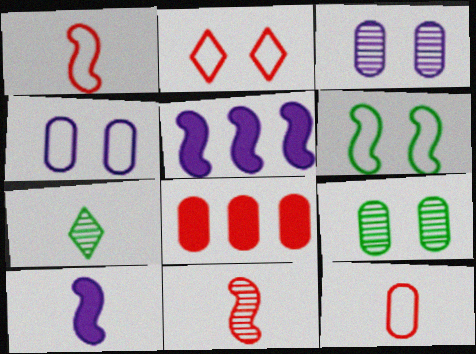[[2, 4, 6], 
[2, 8, 11], 
[5, 6, 11], 
[7, 10, 12]]